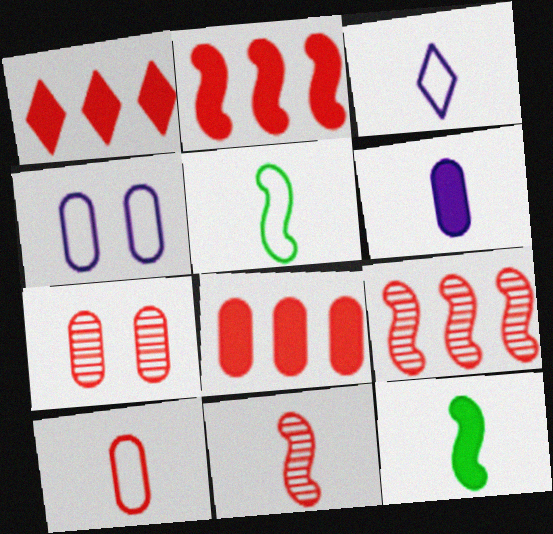[[1, 2, 8], 
[3, 5, 10], 
[7, 8, 10]]